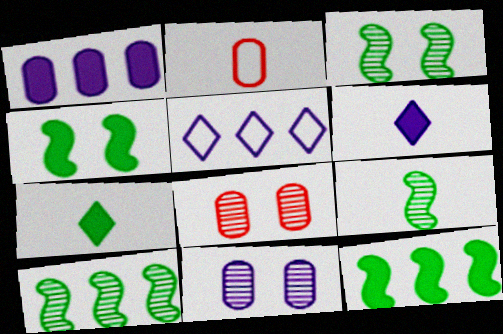[[2, 6, 9], 
[3, 9, 10]]